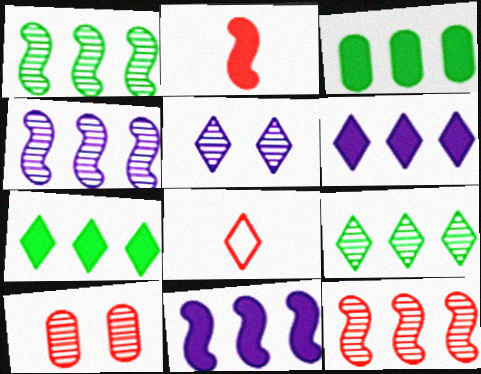[[1, 4, 12], 
[5, 7, 8]]